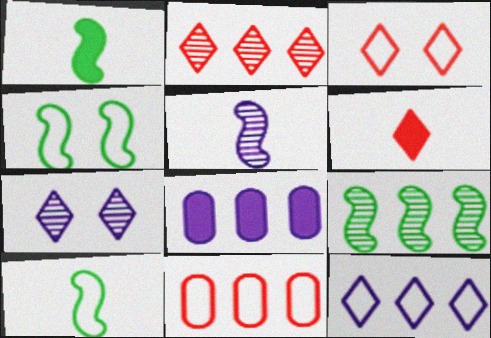[[1, 4, 9], 
[1, 7, 11], 
[2, 3, 6]]